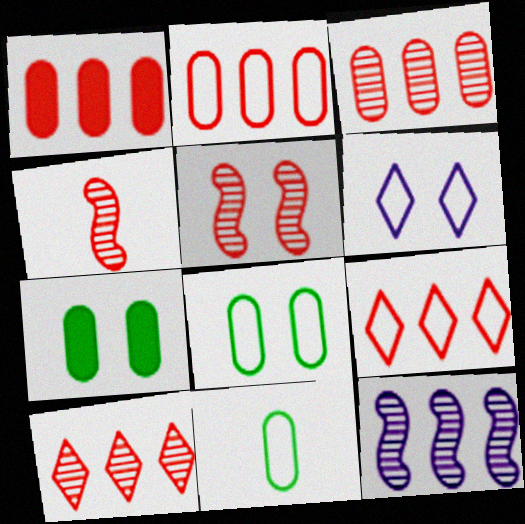[[1, 2, 3], 
[5, 6, 7]]